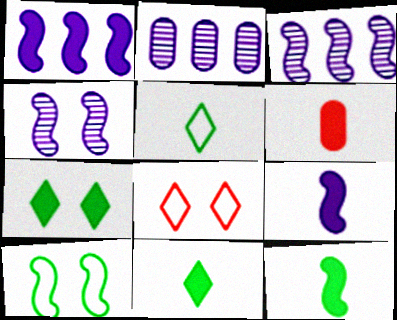[[1, 6, 7], 
[2, 8, 12], 
[6, 9, 11]]